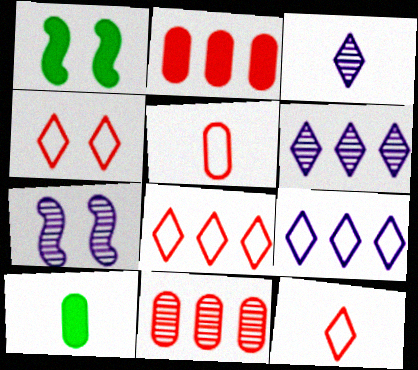[[1, 5, 6], 
[4, 8, 12], 
[7, 8, 10]]